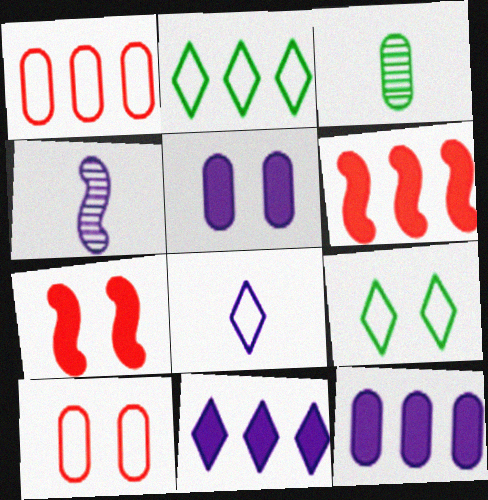[[1, 3, 5], 
[3, 10, 12]]